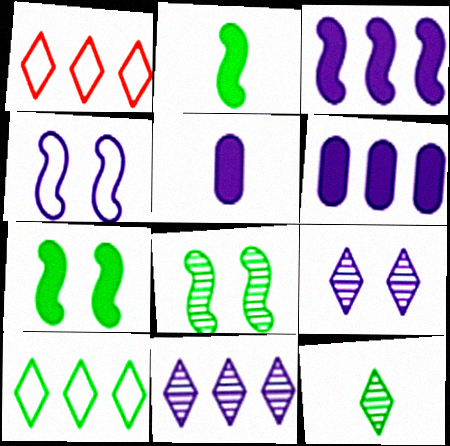[[1, 5, 8], 
[4, 5, 11]]